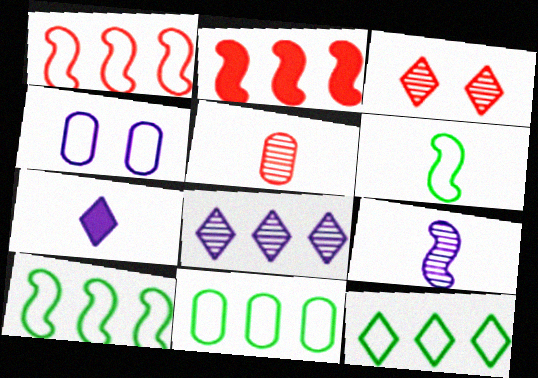[[2, 8, 11], 
[3, 7, 12], 
[5, 6, 7], 
[10, 11, 12]]